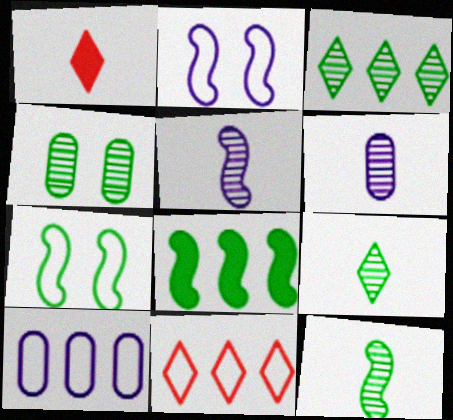[[3, 4, 12], 
[7, 8, 12]]